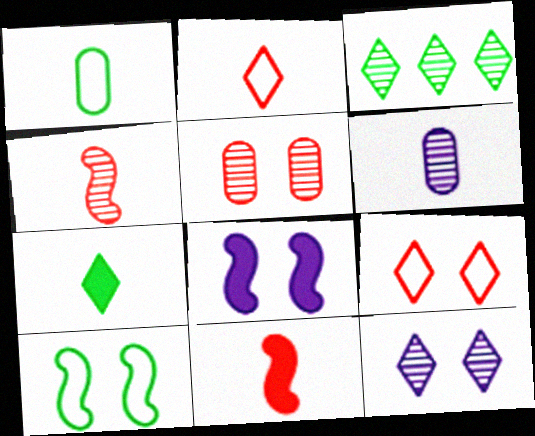[]